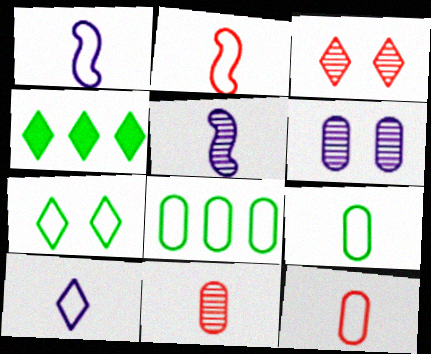[[2, 4, 6], 
[2, 9, 10], 
[3, 4, 10]]